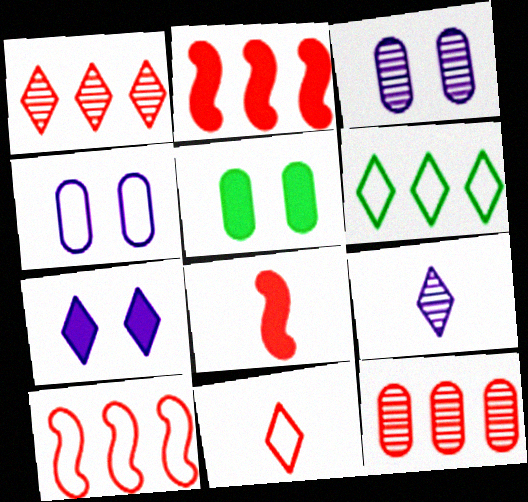[[3, 6, 8], 
[5, 9, 10]]